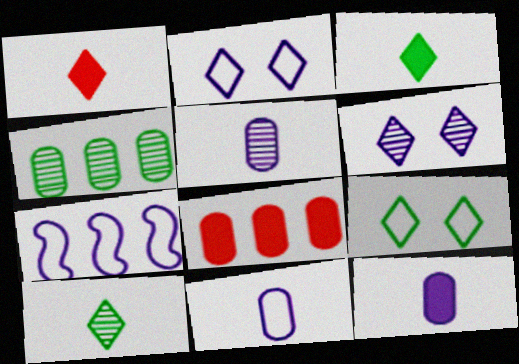[[2, 7, 11], 
[5, 11, 12], 
[6, 7, 12]]